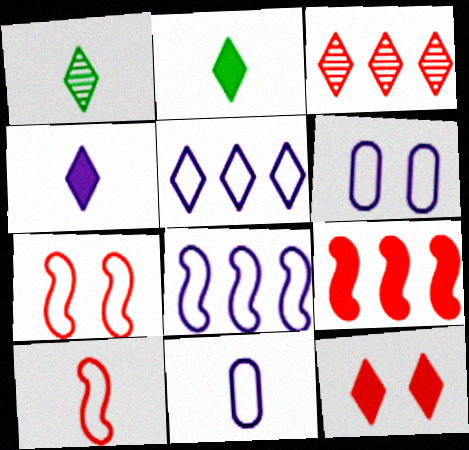[[1, 5, 12], 
[1, 6, 9]]